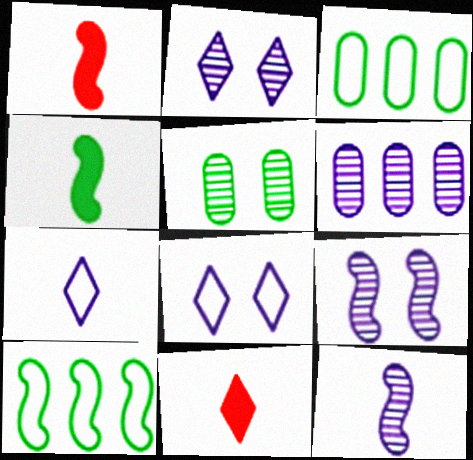[[1, 2, 3], 
[1, 9, 10], 
[2, 6, 12], 
[3, 9, 11]]